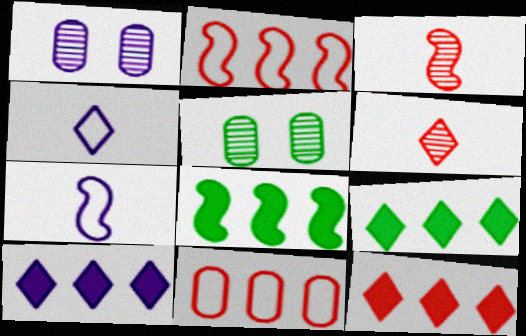[[1, 7, 10], 
[5, 7, 12], 
[9, 10, 12]]